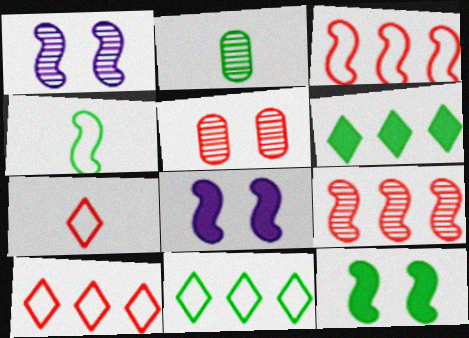[[2, 8, 10], 
[2, 11, 12], 
[4, 8, 9]]